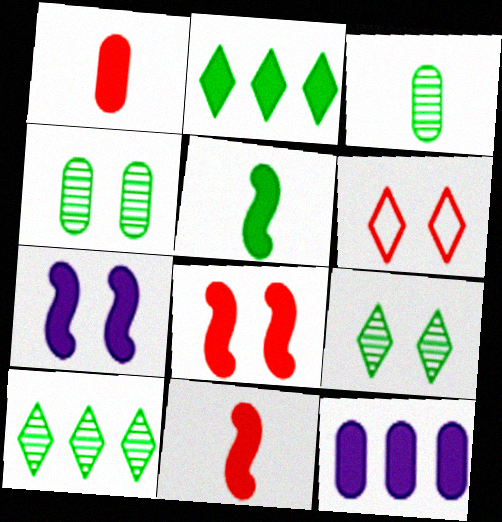[[1, 2, 7], 
[4, 6, 7]]